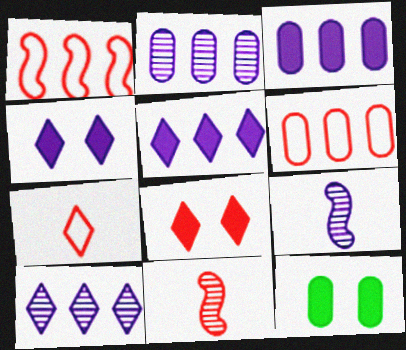[[6, 8, 11]]